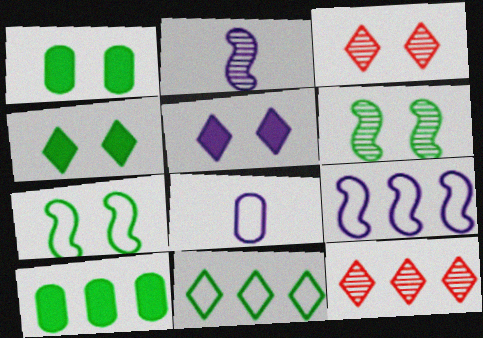[[9, 10, 12]]